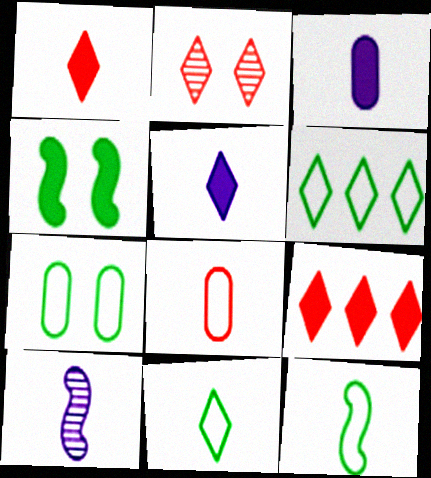[[2, 5, 6], 
[3, 4, 9], 
[6, 7, 12], 
[7, 9, 10]]